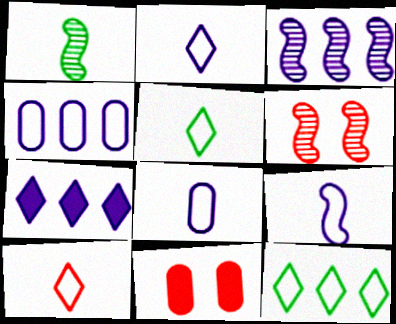[[1, 3, 6], 
[2, 5, 10], 
[2, 8, 9], 
[3, 4, 7], 
[3, 5, 11]]